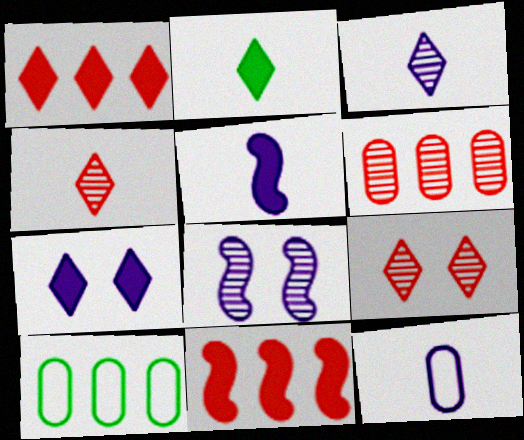[[1, 2, 7], 
[3, 5, 12], 
[5, 9, 10]]